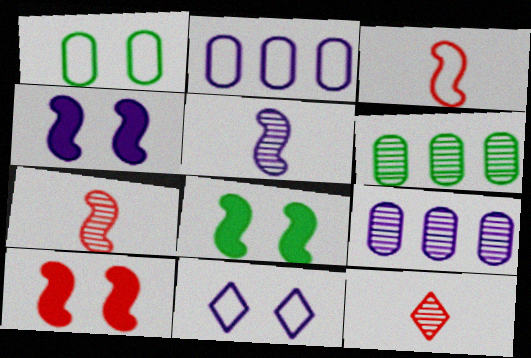[[2, 8, 12], 
[4, 8, 10]]